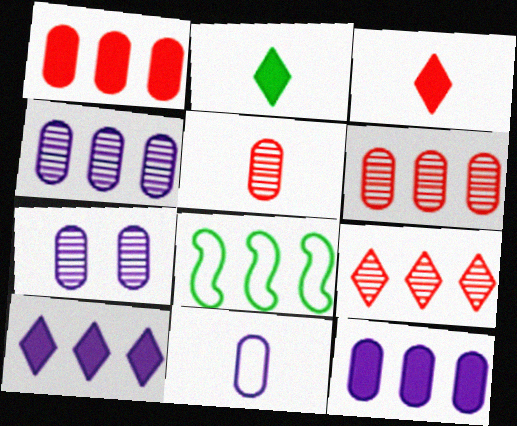[[3, 7, 8], 
[6, 8, 10], 
[7, 11, 12], 
[8, 9, 12]]